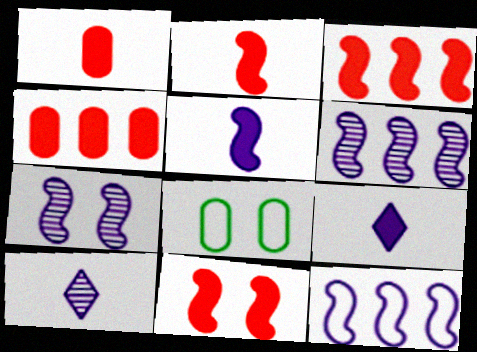[[2, 3, 11], 
[3, 8, 10], 
[5, 7, 12]]